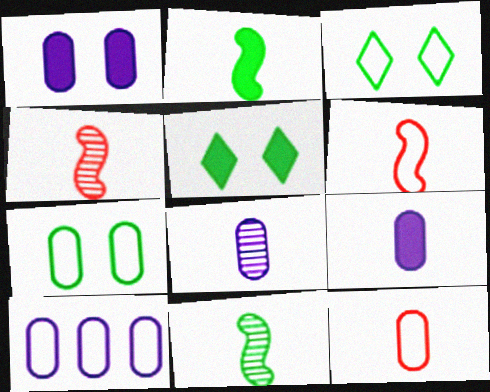[[1, 8, 10], 
[3, 6, 10], 
[4, 5, 10], 
[7, 10, 12]]